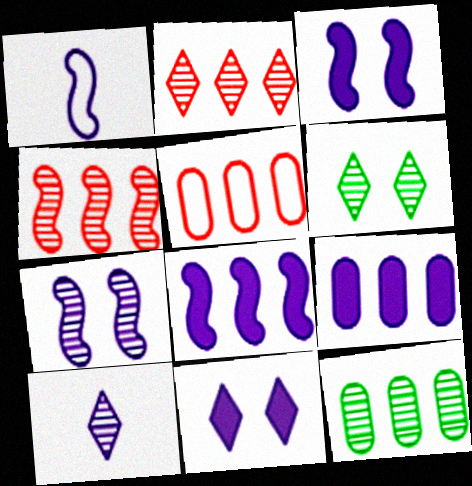[[1, 7, 8], 
[2, 6, 10], 
[5, 9, 12]]